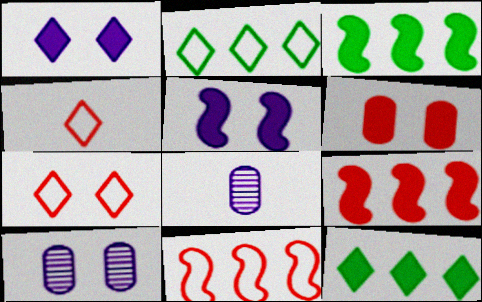[[3, 4, 10], 
[3, 7, 8]]